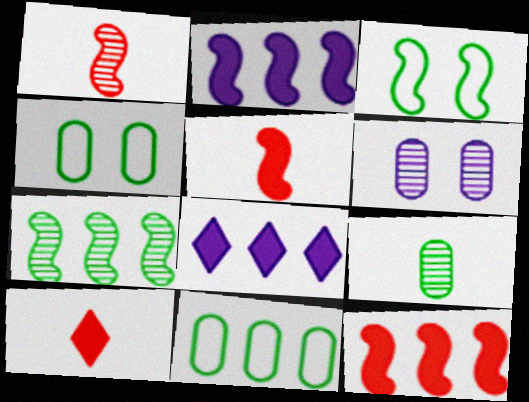[[1, 2, 3], 
[1, 4, 8]]